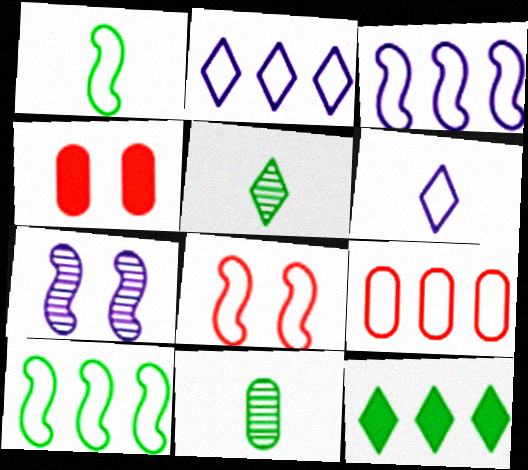[[1, 3, 8], 
[2, 9, 10], 
[3, 4, 5]]